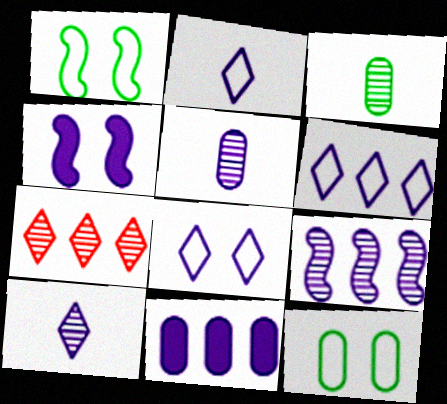[[2, 6, 8], 
[4, 5, 6], 
[6, 9, 11]]